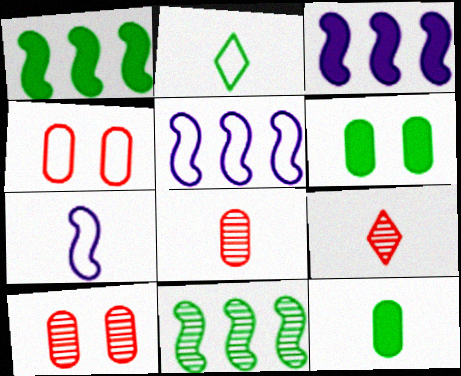[[2, 3, 10], 
[2, 4, 5], 
[2, 6, 11], 
[5, 6, 9], 
[7, 9, 12]]